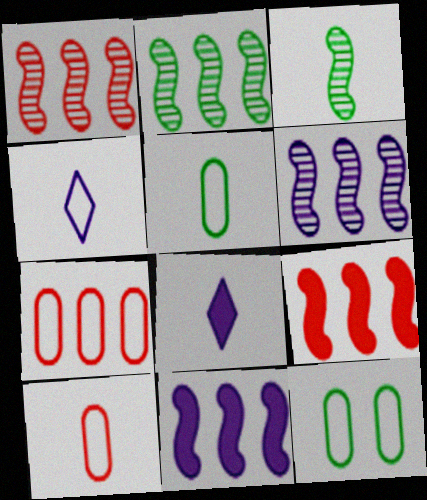[[1, 2, 6], 
[1, 8, 12], 
[3, 8, 10]]